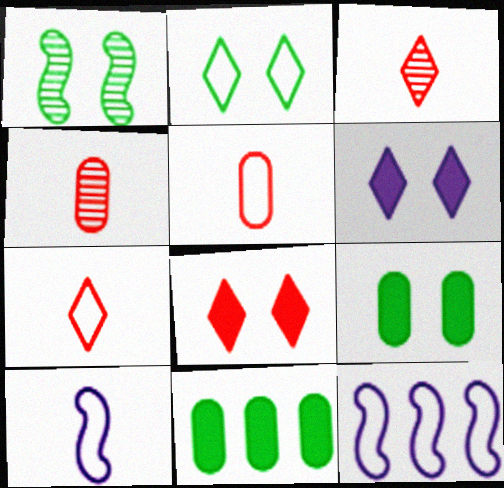[[1, 2, 9], 
[2, 5, 12], 
[3, 9, 12]]